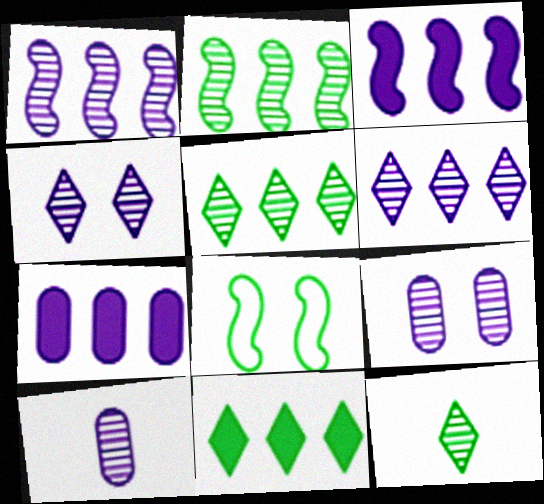[[1, 4, 10]]